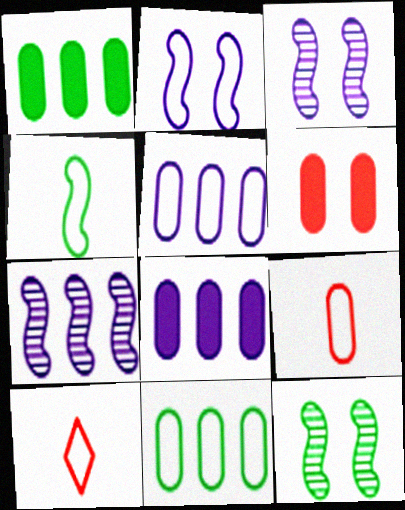[[1, 3, 10], 
[2, 10, 11], 
[8, 10, 12]]